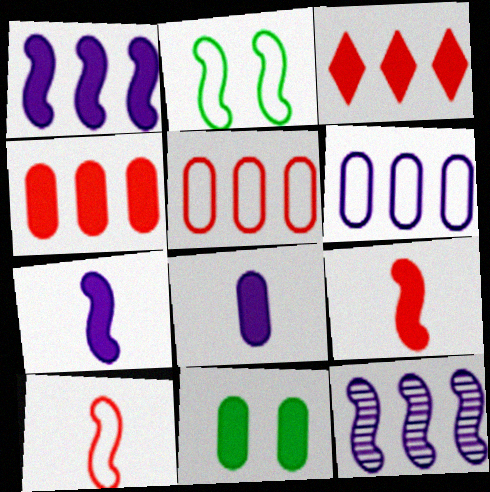[[2, 9, 12], 
[3, 7, 11], 
[4, 8, 11]]